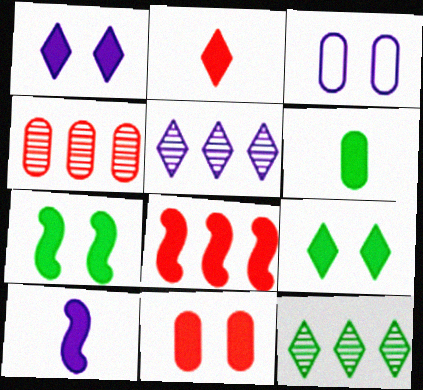[[1, 6, 8], 
[1, 7, 11], 
[2, 6, 10], 
[2, 8, 11], 
[3, 4, 6], 
[3, 5, 10], 
[7, 8, 10]]